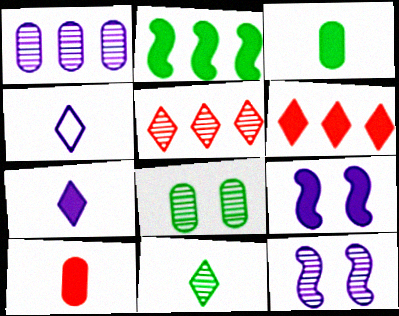[[1, 4, 9], 
[3, 6, 9]]